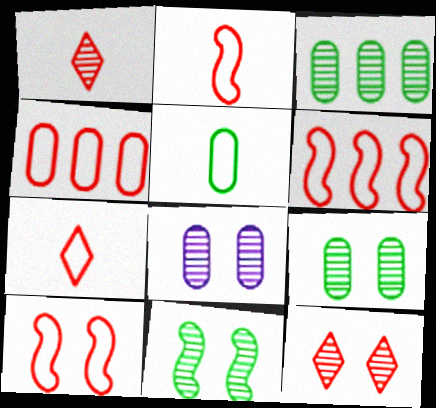[[2, 6, 10], 
[4, 7, 10], 
[8, 11, 12]]